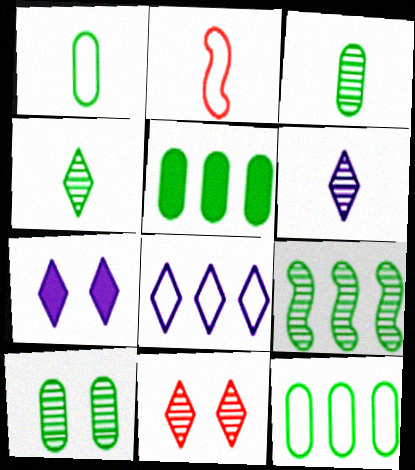[[1, 5, 10], 
[4, 9, 10], 
[6, 7, 8]]